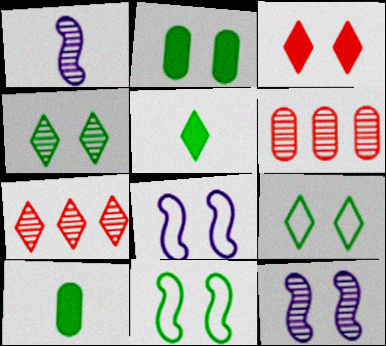[[1, 4, 6], 
[2, 4, 11], 
[5, 6, 8], 
[7, 8, 10]]